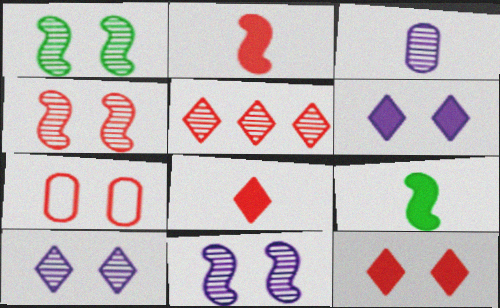[[1, 3, 5], 
[1, 4, 11], 
[1, 6, 7], 
[2, 5, 7], 
[4, 7, 12]]